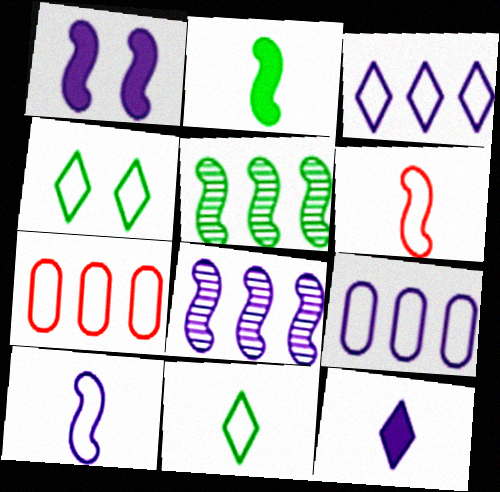[[1, 5, 6], 
[1, 8, 10], 
[4, 6, 9], 
[4, 7, 10]]